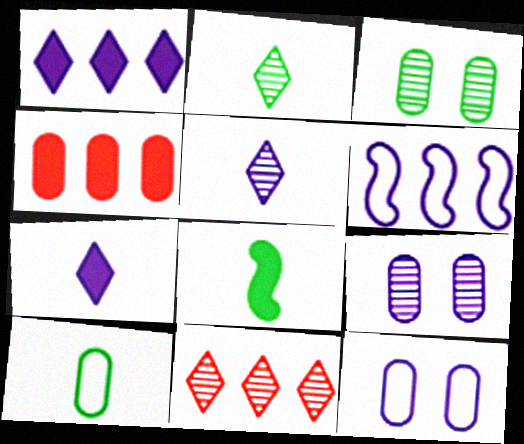[[2, 8, 10], 
[4, 9, 10], 
[6, 7, 9], 
[8, 11, 12]]